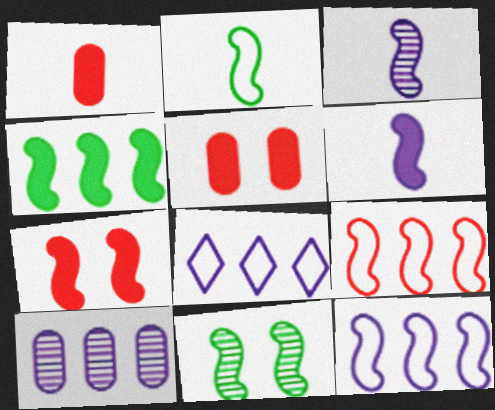[[1, 8, 11], 
[2, 4, 11], 
[4, 6, 7], 
[6, 9, 11]]